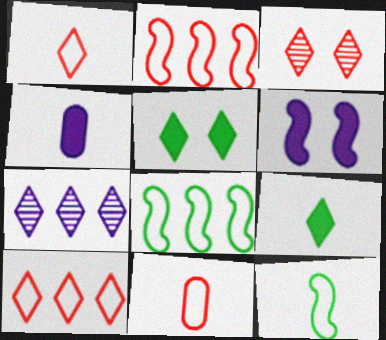[[1, 5, 7], 
[3, 4, 8]]